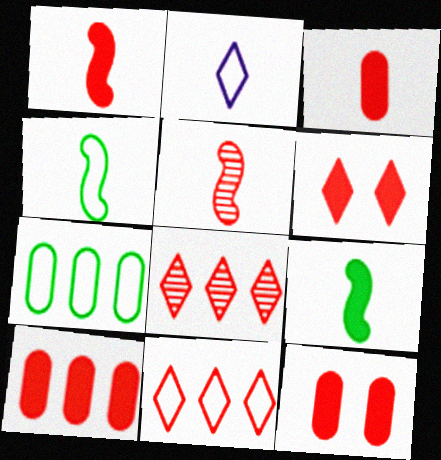[[1, 6, 10], 
[3, 10, 12], 
[5, 11, 12]]